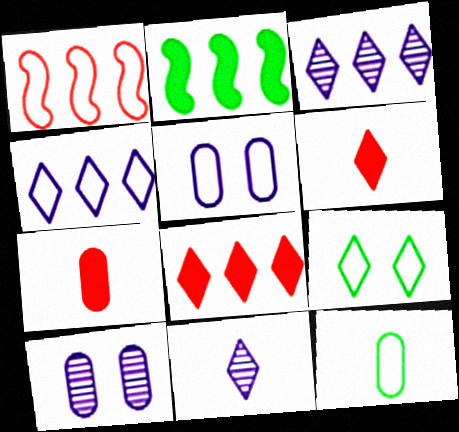[[3, 6, 9], 
[8, 9, 11]]